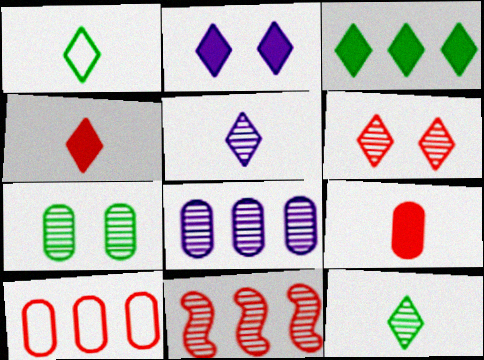[[1, 4, 5], 
[2, 3, 4], 
[5, 7, 11]]